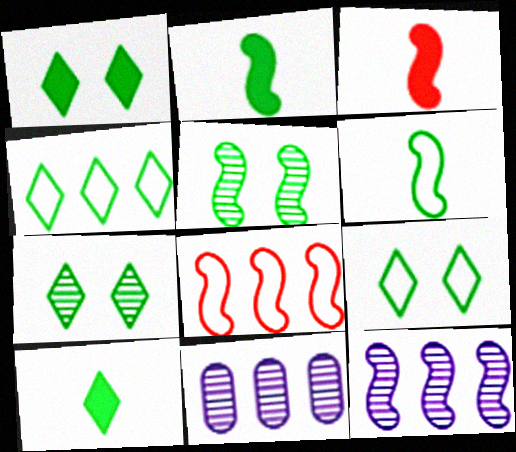[[1, 7, 9], 
[3, 9, 11], 
[4, 7, 10]]